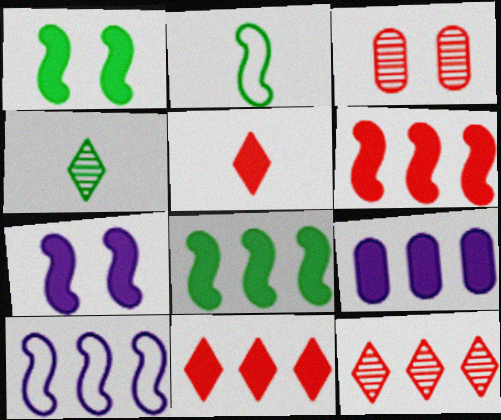[[1, 5, 9], 
[8, 9, 11]]